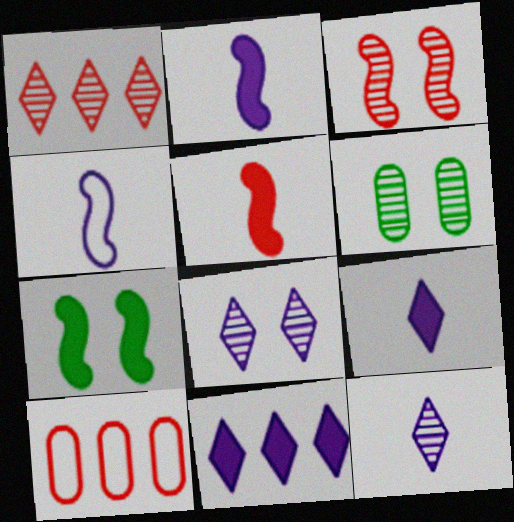[[3, 6, 8], 
[7, 10, 12]]